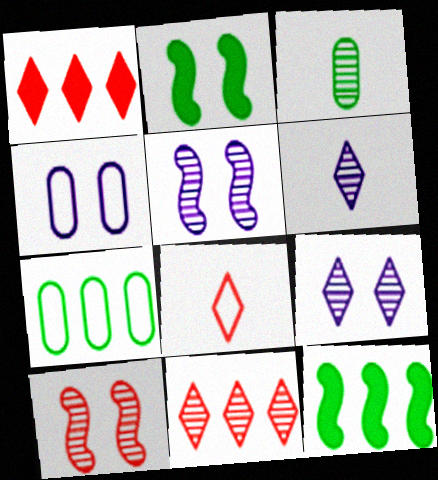[[3, 5, 11]]